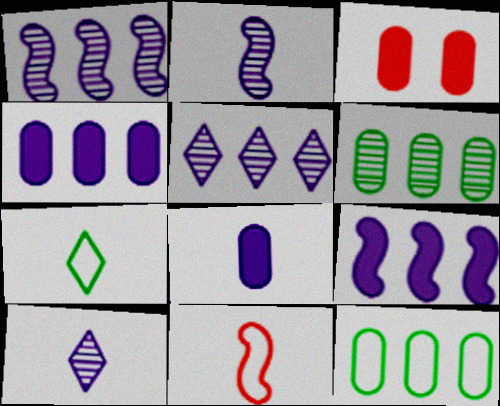[[1, 3, 7]]